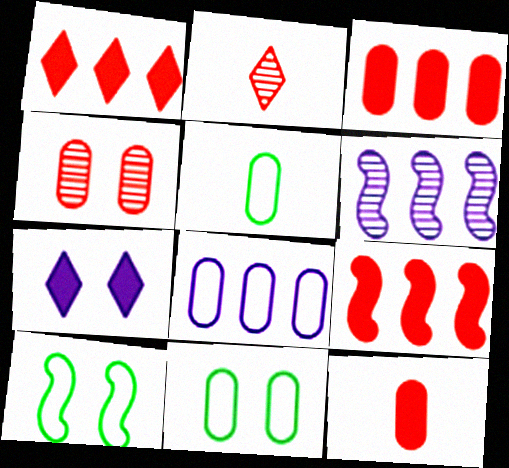[[1, 3, 9], 
[4, 7, 10]]